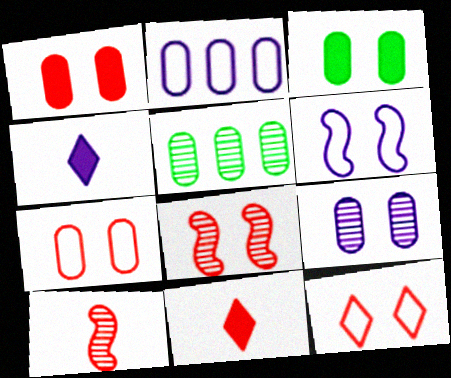[[1, 8, 12], 
[3, 7, 9], 
[5, 6, 11]]